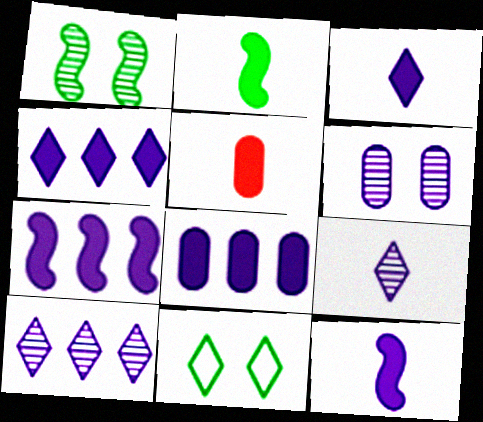[[2, 3, 5], 
[4, 7, 8]]